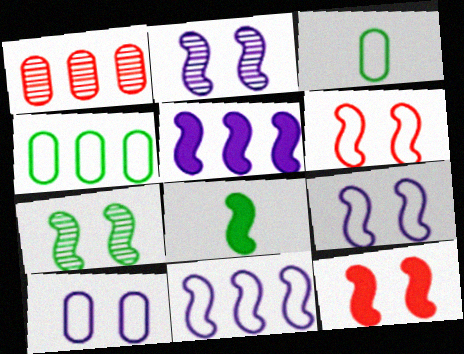[[5, 8, 12], 
[7, 9, 12]]